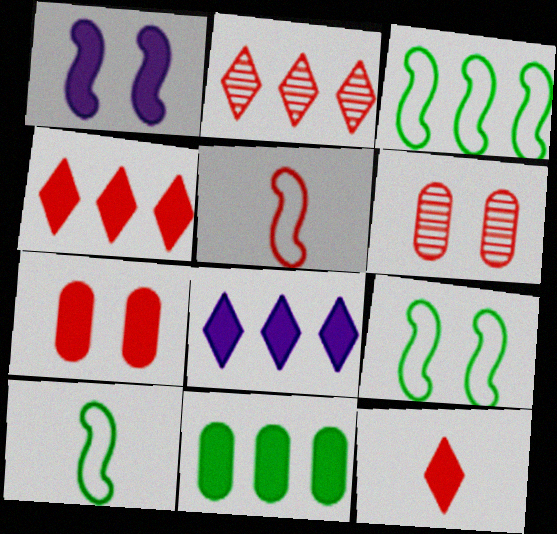[[1, 11, 12], 
[2, 5, 7], 
[3, 9, 10], 
[4, 5, 6], 
[6, 8, 10]]